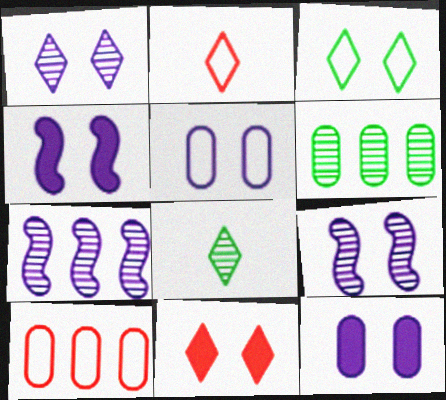[[1, 3, 11], 
[1, 4, 5], 
[2, 4, 6], 
[4, 8, 10]]